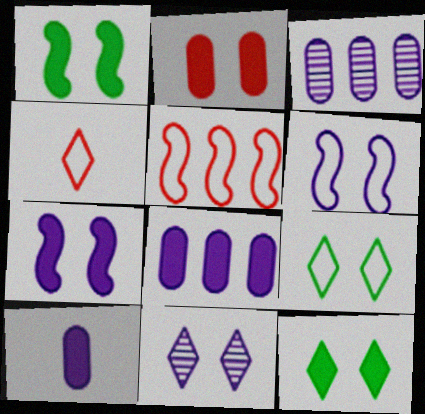[[1, 3, 4], 
[2, 7, 12]]